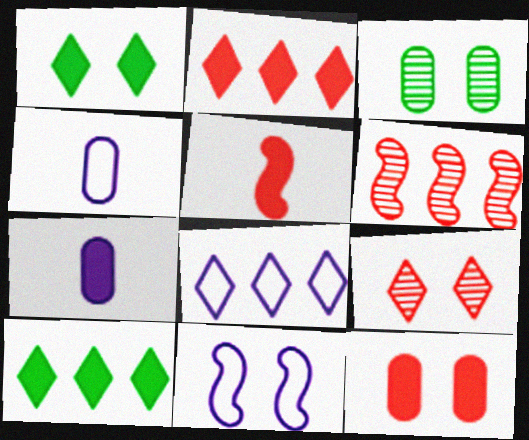[[1, 4, 6], 
[2, 5, 12], 
[3, 5, 8], 
[4, 8, 11]]